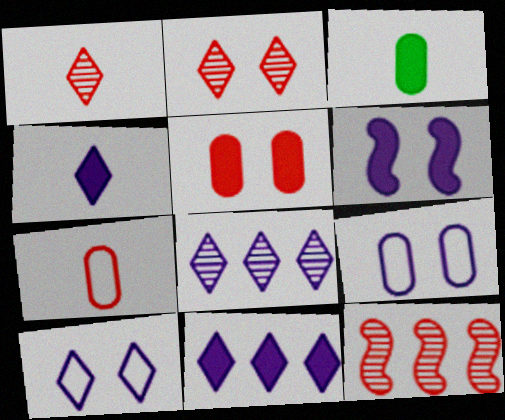[[3, 10, 12], 
[4, 8, 10]]